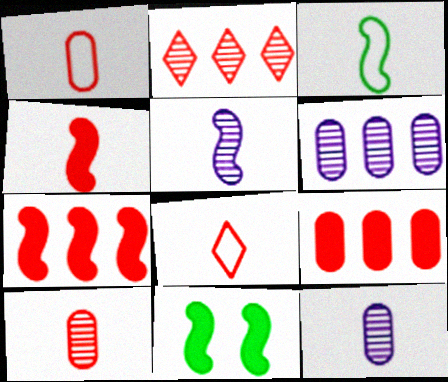[[3, 4, 5], 
[4, 8, 10], 
[6, 8, 11]]